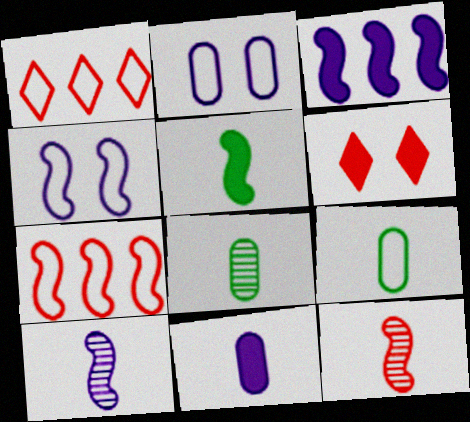[[1, 4, 9], 
[3, 4, 10]]